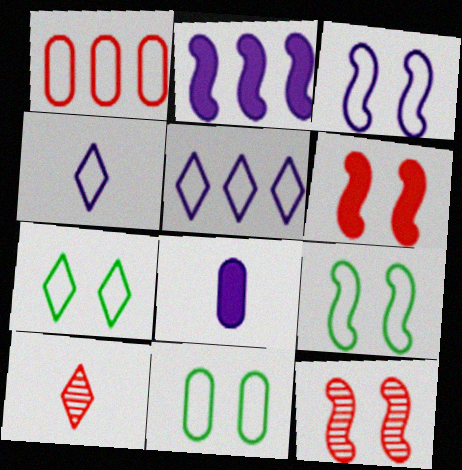[[1, 4, 9], 
[1, 6, 10], 
[2, 10, 11], 
[7, 9, 11]]